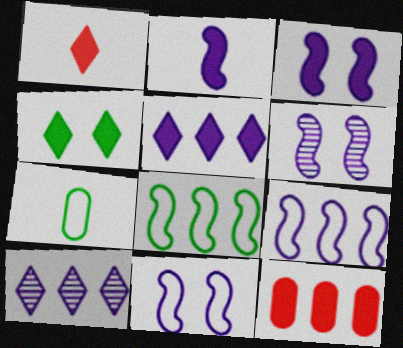[[1, 4, 5], 
[2, 4, 12], 
[2, 6, 9], 
[3, 6, 11], 
[8, 10, 12]]